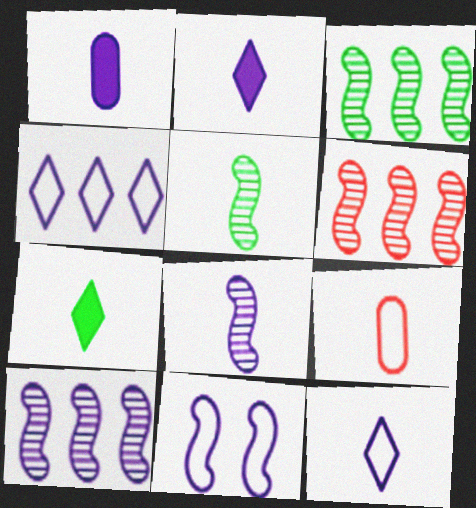[[1, 8, 12], 
[2, 5, 9], 
[3, 6, 10], 
[7, 8, 9]]